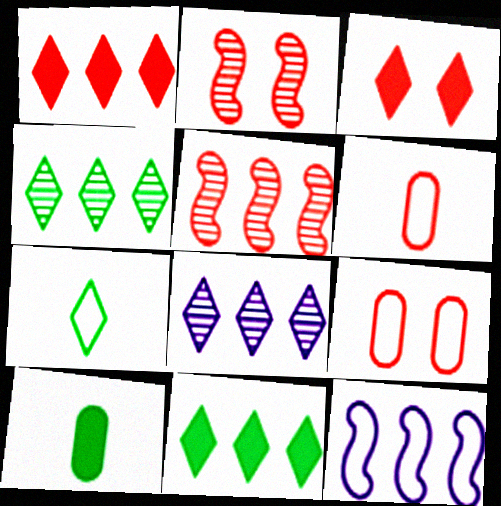[[1, 2, 6], 
[2, 3, 9], 
[3, 5, 6], 
[3, 7, 8], 
[7, 9, 12]]